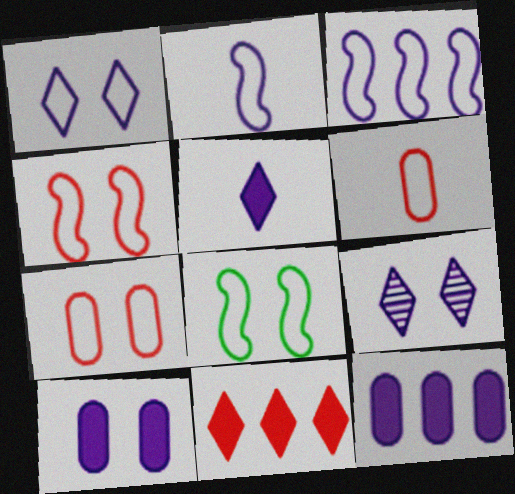[[1, 7, 8], 
[2, 9, 12]]